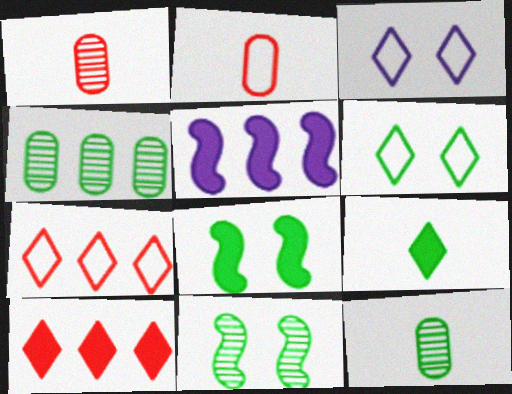[[1, 5, 6], 
[4, 5, 7]]